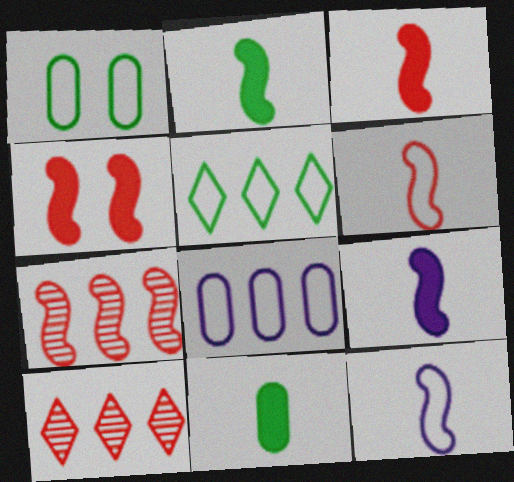[[1, 9, 10], 
[2, 3, 9], 
[4, 6, 7]]